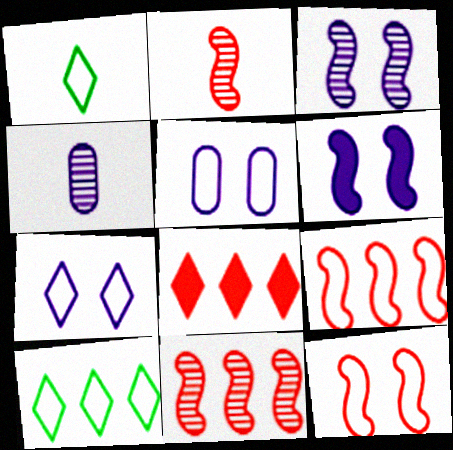[[1, 5, 9]]